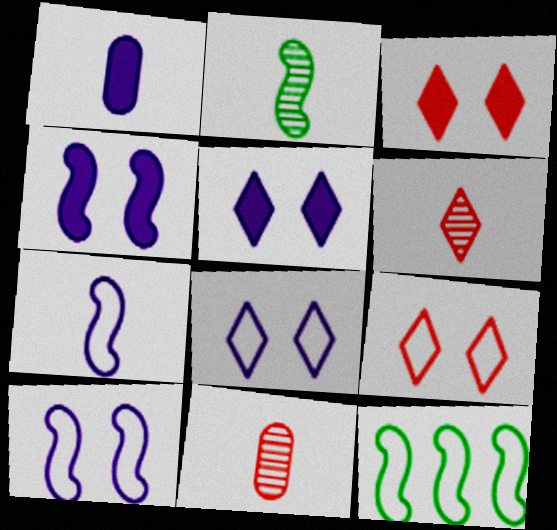[[5, 11, 12]]